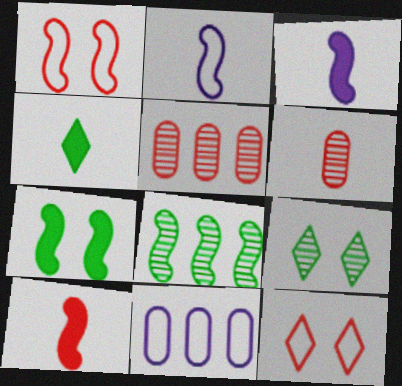[[1, 3, 8], 
[2, 4, 6], 
[5, 10, 12], 
[9, 10, 11]]